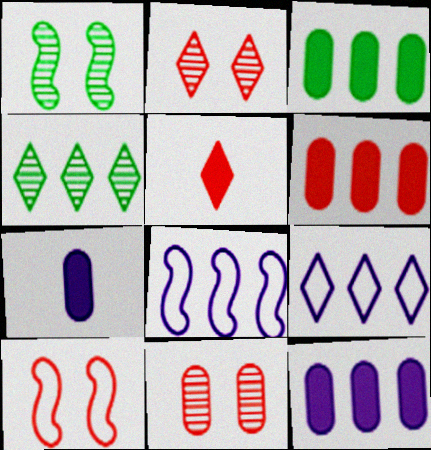[[3, 6, 12], 
[4, 6, 8], 
[4, 7, 10]]